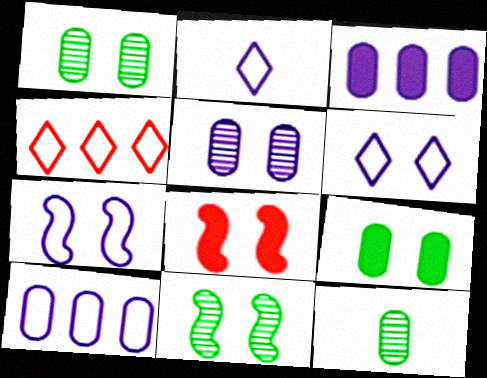[[1, 6, 8], 
[2, 7, 10], 
[7, 8, 11]]